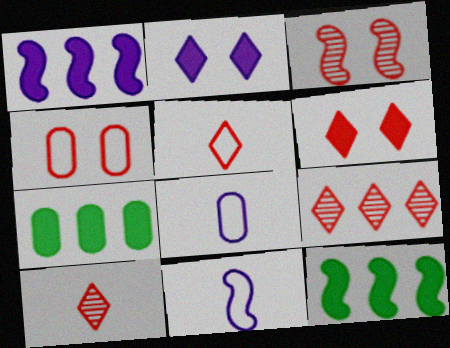[[3, 4, 6], 
[3, 11, 12], 
[5, 6, 9]]